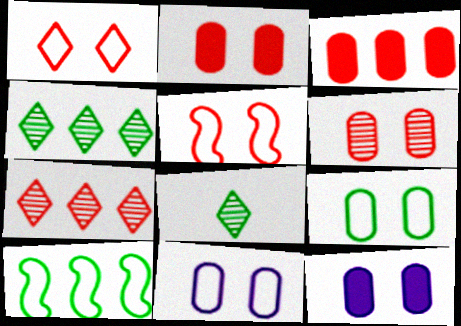[[6, 9, 12]]